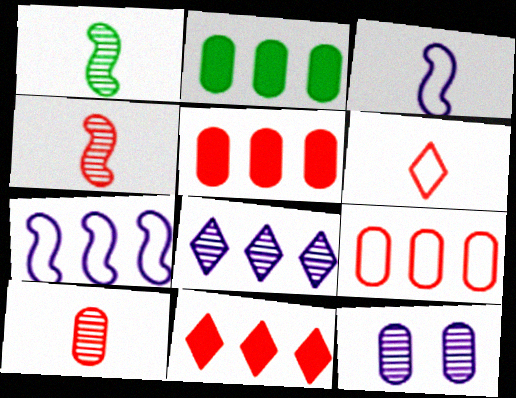[]